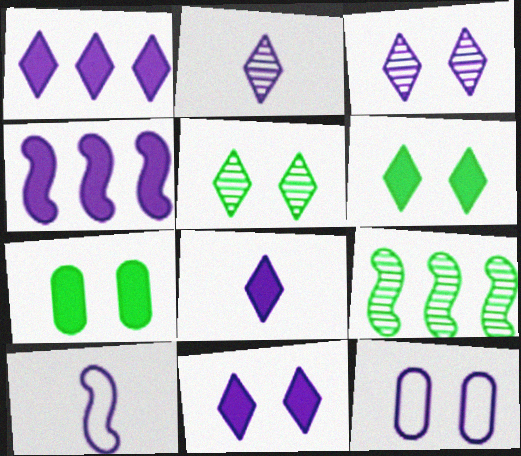[[1, 8, 11], 
[2, 4, 12]]